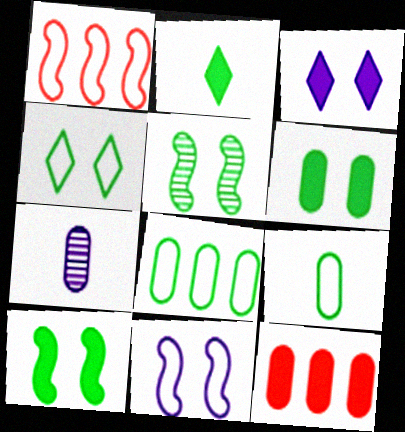[[2, 5, 8], 
[4, 5, 6]]